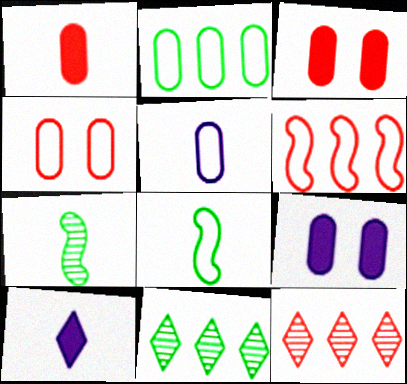[[2, 4, 5], 
[8, 9, 12]]